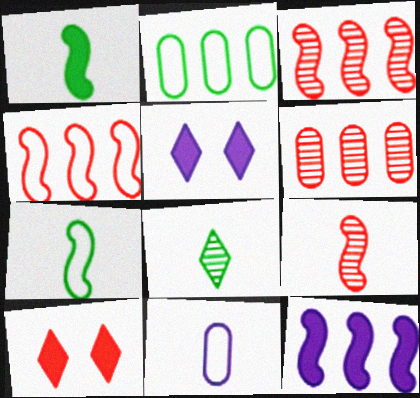[[2, 5, 9], 
[5, 6, 7]]